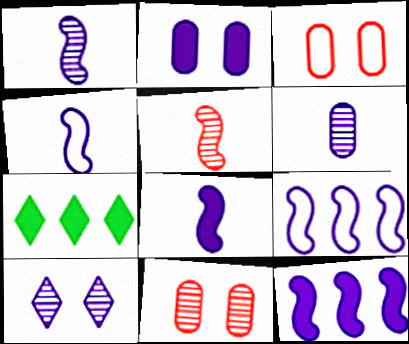[[1, 3, 7], 
[1, 4, 8], 
[4, 7, 11]]